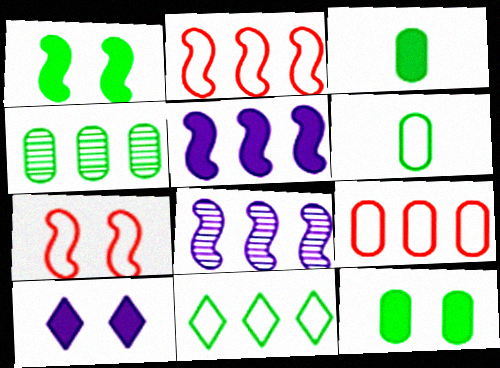[[4, 6, 12]]